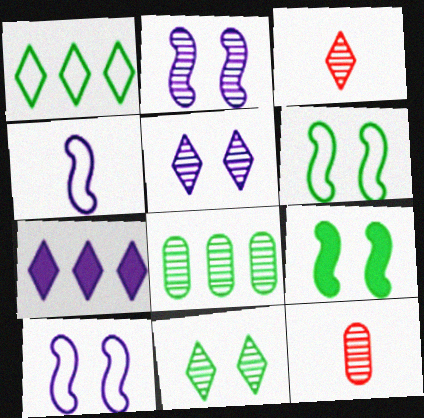[[2, 3, 8], 
[6, 7, 12]]